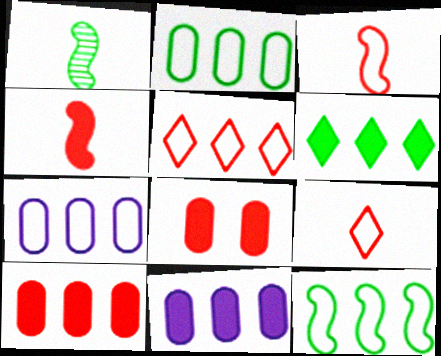[[5, 7, 12]]